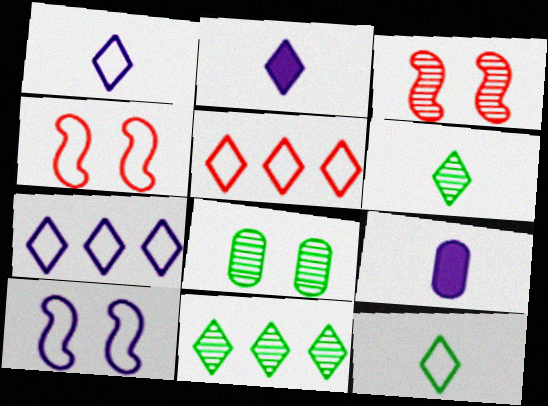[[4, 9, 11]]